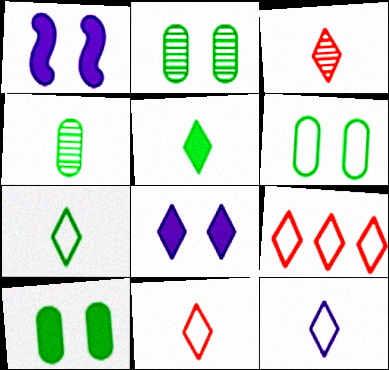[[1, 4, 9], 
[2, 6, 10], 
[3, 5, 12], 
[7, 11, 12]]